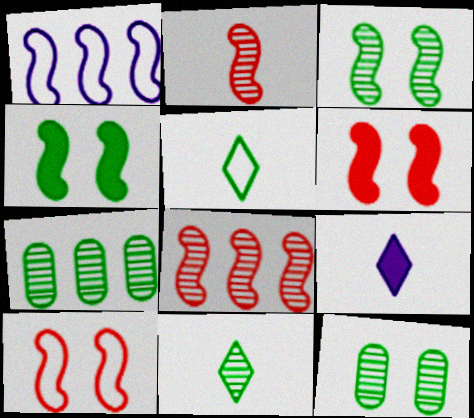[[1, 2, 4], 
[3, 7, 11], 
[4, 5, 7], 
[7, 9, 10]]